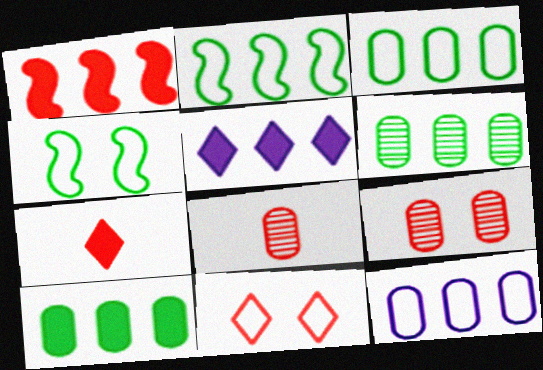[[1, 5, 10], 
[1, 8, 11], 
[3, 6, 10], 
[4, 5, 8]]